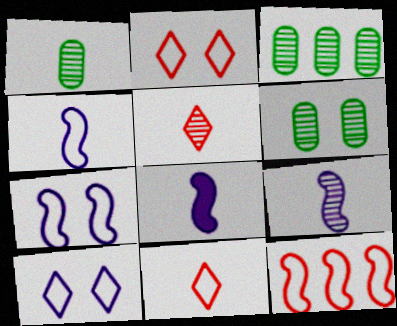[[1, 3, 6], 
[1, 5, 9], 
[1, 8, 11], 
[2, 3, 8], 
[4, 8, 9]]